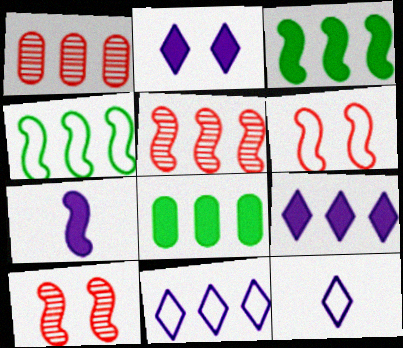[[1, 3, 11], 
[1, 4, 9], 
[4, 7, 10], 
[5, 8, 11], 
[8, 10, 12]]